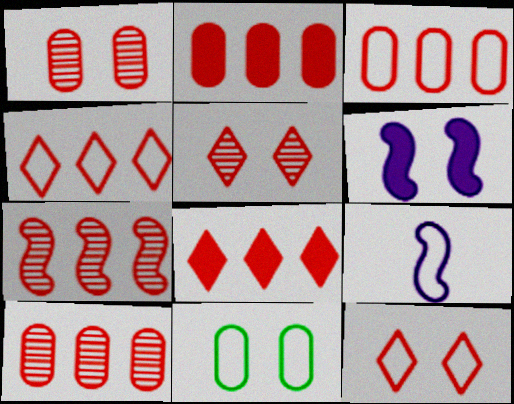[[2, 3, 10], 
[2, 4, 7], 
[3, 7, 8], 
[4, 9, 11], 
[5, 6, 11]]